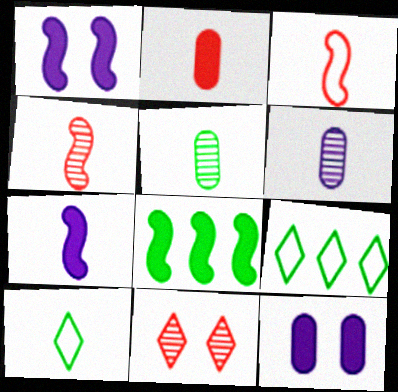[[4, 9, 12]]